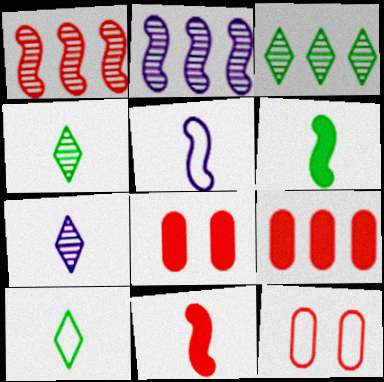[[2, 8, 10], 
[3, 5, 8]]